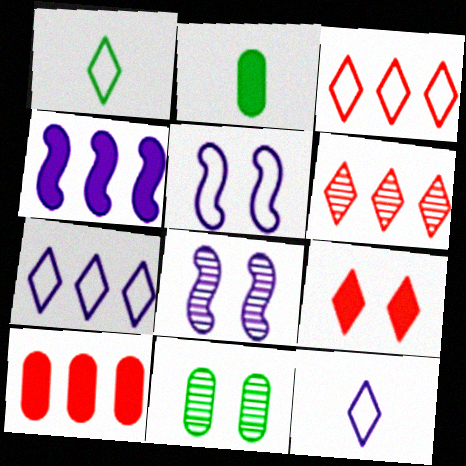[[1, 8, 10], 
[2, 3, 8], 
[2, 4, 9], 
[2, 5, 6], 
[5, 9, 11]]